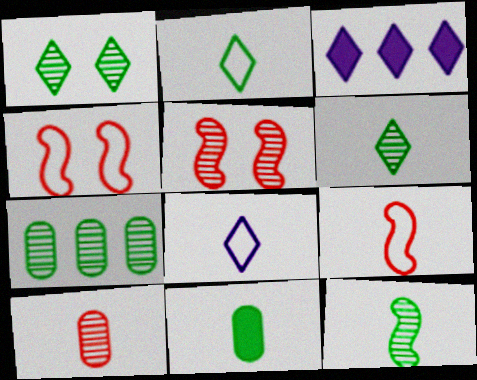[[1, 7, 12], 
[2, 11, 12]]